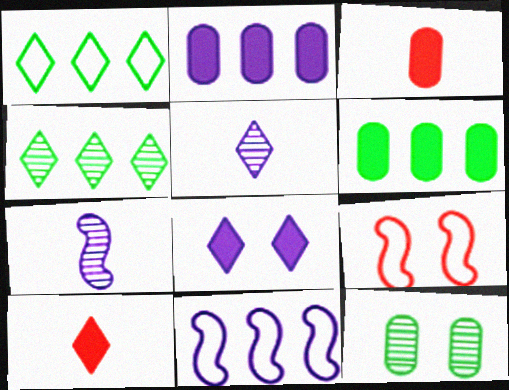[[5, 6, 9], 
[8, 9, 12], 
[10, 11, 12]]